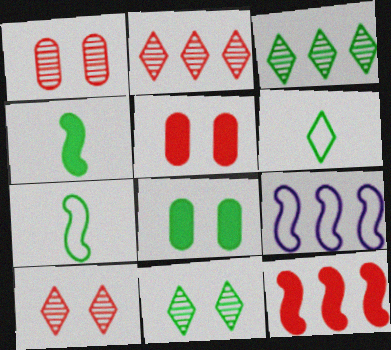[[3, 7, 8]]